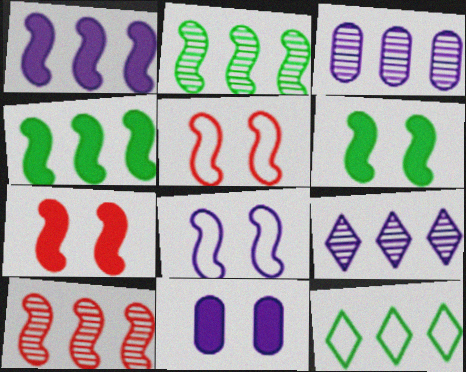[]